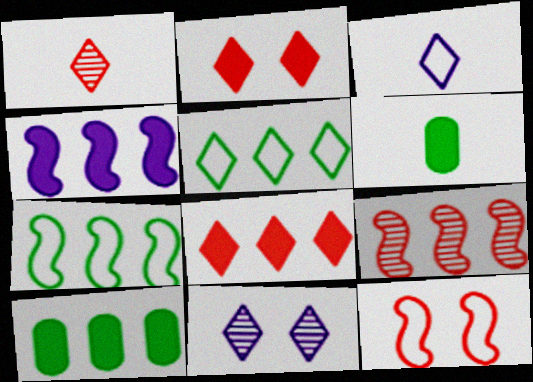[[2, 4, 6], 
[4, 7, 9], 
[4, 8, 10]]